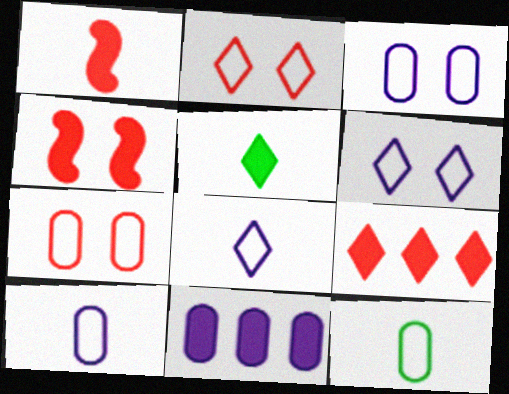[[4, 5, 11]]